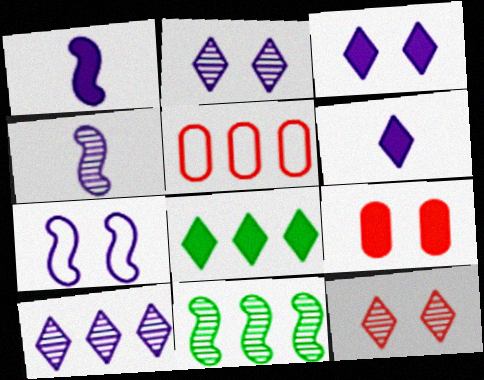[[1, 8, 9]]